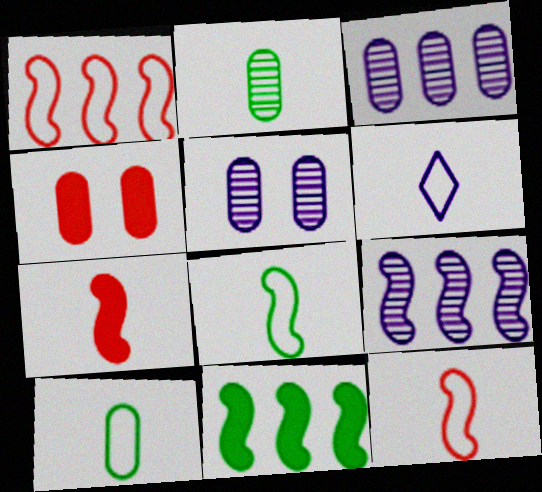[[1, 9, 11], 
[2, 6, 7], 
[3, 4, 10], 
[6, 10, 12]]